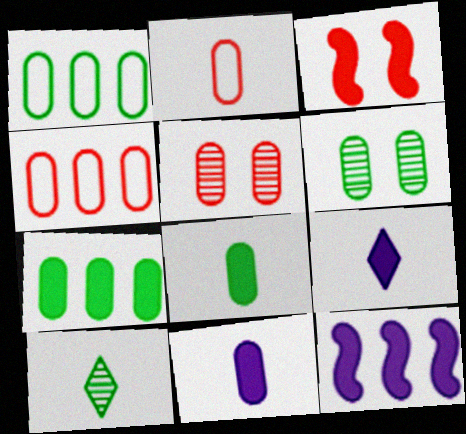[[1, 5, 11], 
[1, 6, 8], 
[3, 7, 9], 
[4, 6, 11]]